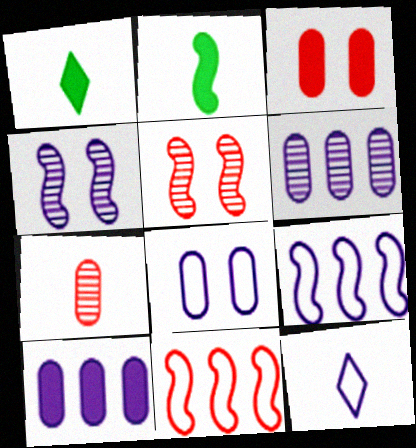[[2, 4, 11], 
[2, 5, 9], 
[2, 7, 12], 
[4, 10, 12], 
[8, 9, 12]]